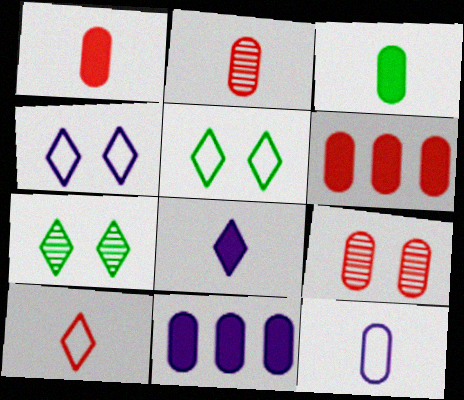[[2, 3, 12]]